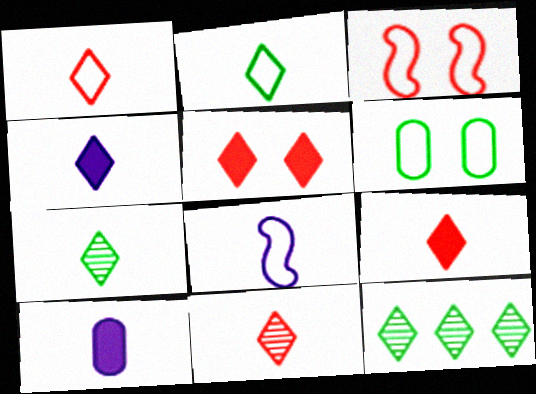[[1, 4, 7], 
[1, 9, 11], 
[2, 4, 11], 
[3, 10, 12]]